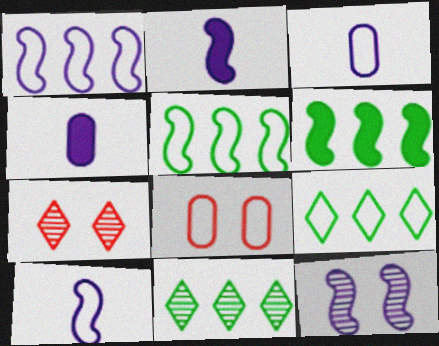[[1, 2, 12], 
[2, 8, 11], 
[3, 6, 7], 
[4, 5, 7], 
[8, 9, 10]]